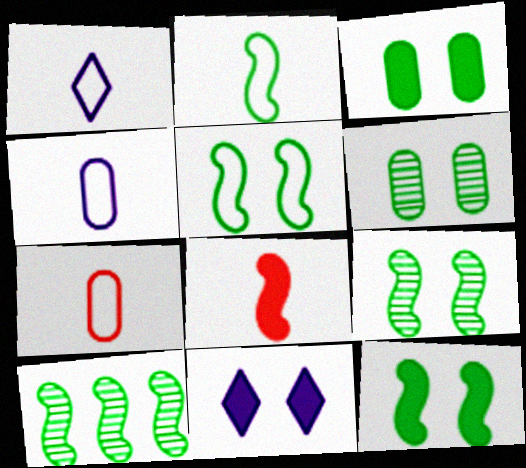[[1, 2, 7], 
[2, 10, 12], 
[5, 9, 12], 
[7, 10, 11]]